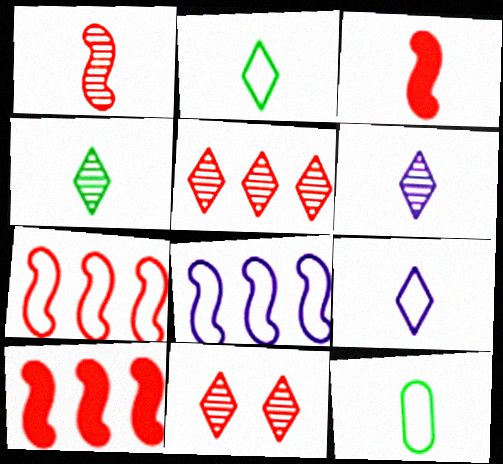[[3, 6, 12]]